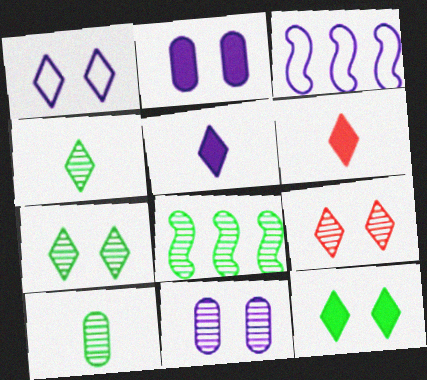[[1, 9, 12], 
[3, 5, 11], 
[7, 8, 10]]